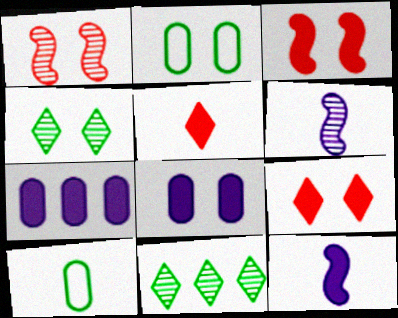[[5, 6, 10]]